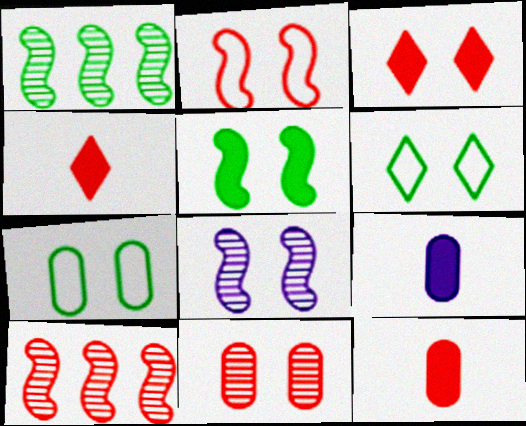[[2, 3, 11], 
[2, 5, 8], 
[3, 7, 8], 
[6, 9, 10]]